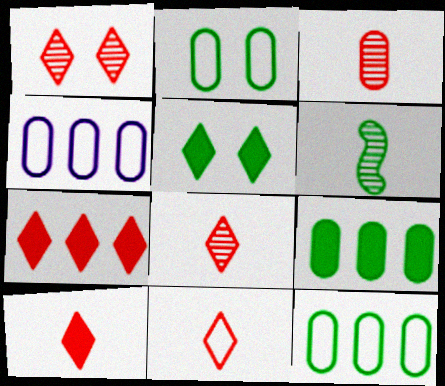[[1, 7, 11], 
[5, 6, 12], 
[8, 10, 11]]